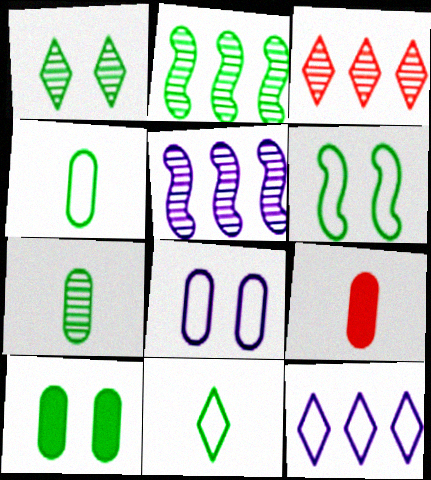[[1, 2, 7], 
[1, 6, 10], 
[2, 10, 11]]